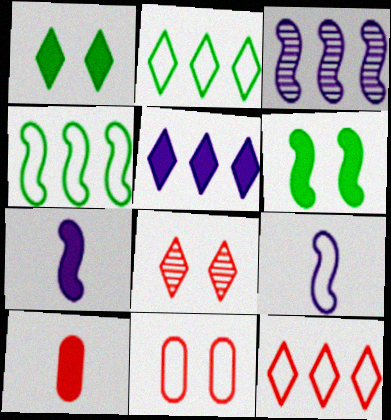[[2, 9, 11], 
[5, 6, 10]]